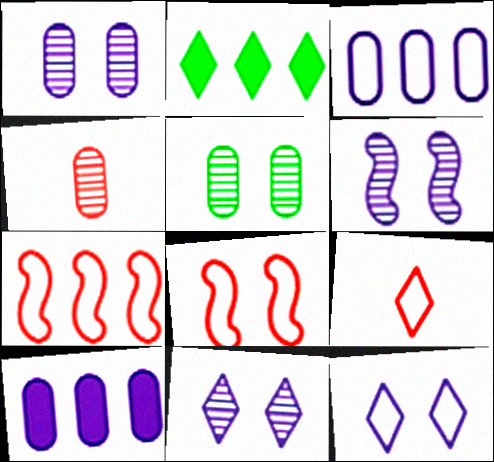[[1, 6, 11], 
[2, 9, 11]]